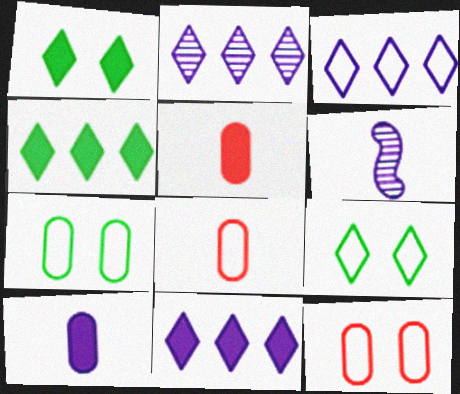[[2, 3, 11], 
[4, 6, 12]]